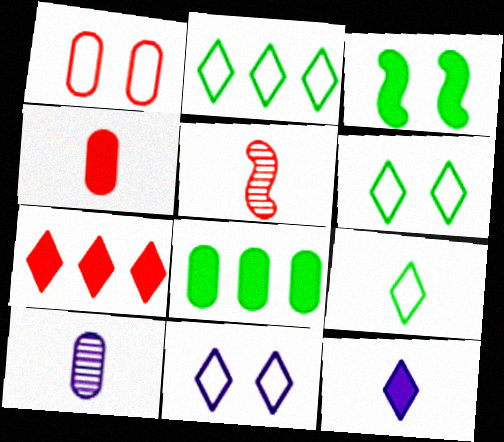[[1, 5, 7], 
[1, 8, 10], 
[2, 6, 9], 
[5, 8, 11]]